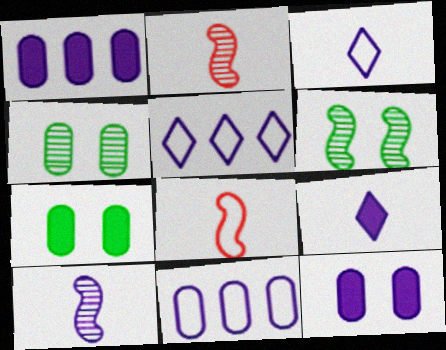[[2, 5, 7], 
[5, 10, 12]]